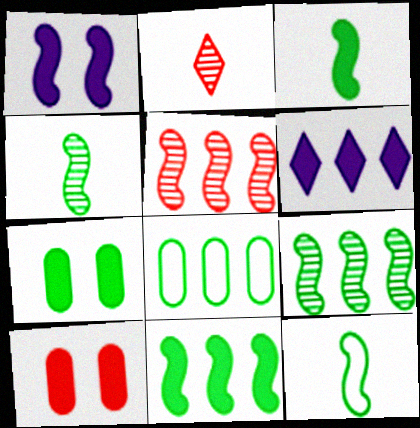[[1, 2, 8], 
[1, 5, 12], 
[3, 4, 12], 
[3, 6, 10], 
[5, 6, 8]]